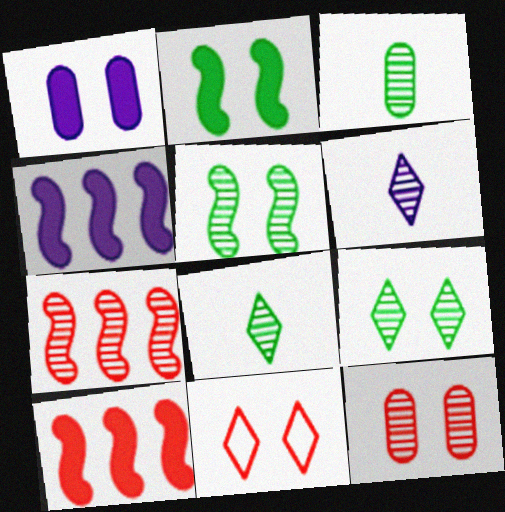[[1, 5, 11], 
[3, 4, 11]]